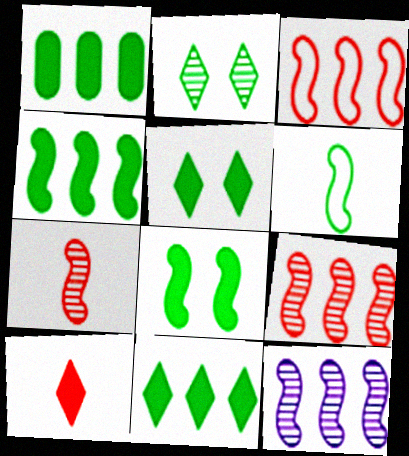[[1, 2, 6], 
[1, 4, 11], 
[3, 4, 12]]